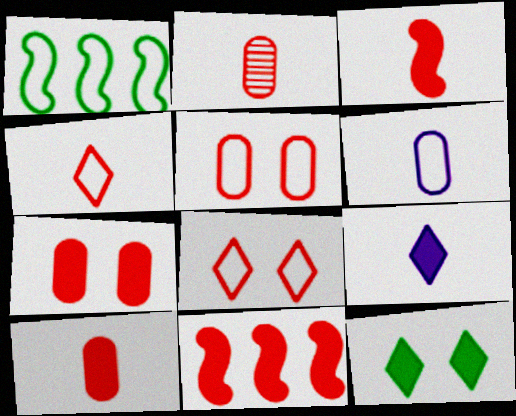[[1, 6, 8], 
[2, 3, 4], 
[2, 8, 11]]